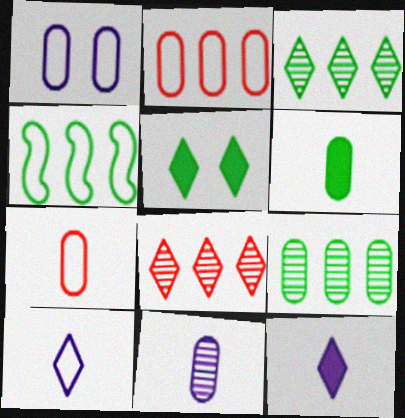[[5, 8, 10], 
[6, 7, 11]]